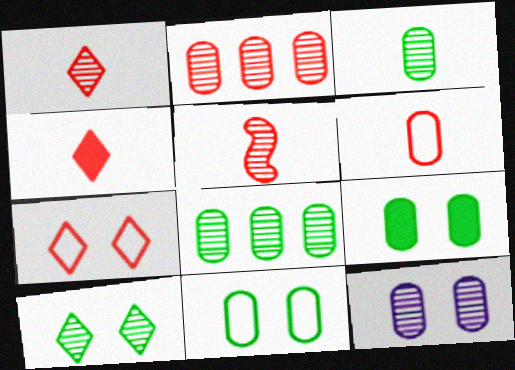[[2, 3, 12], 
[4, 5, 6]]